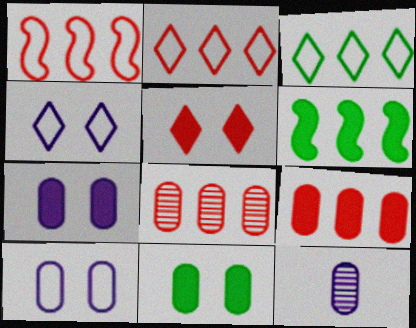[]